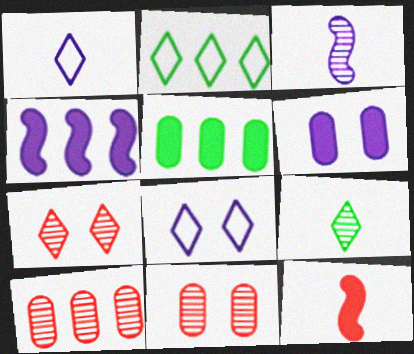[[2, 4, 10]]